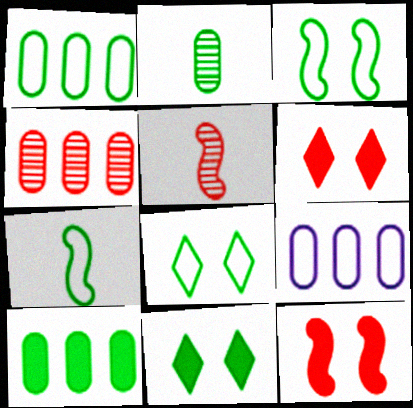[[1, 7, 8], 
[4, 9, 10], 
[5, 9, 11]]